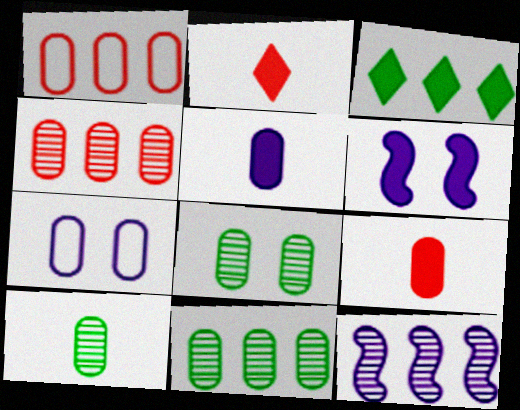[[1, 3, 12], 
[1, 5, 8], 
[3, 6, 9], 
[7, 9, 11], 
[8, 10, 11]]